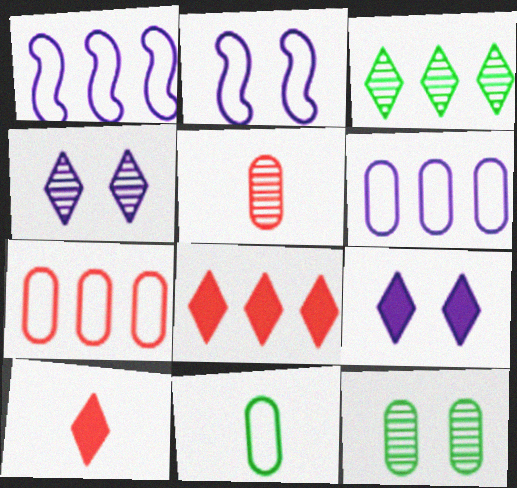[[1, 10, 12]]